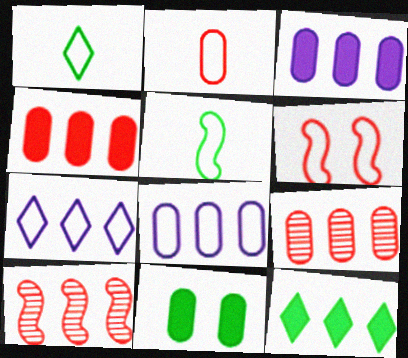[[1, 6, 8], 
[8, 10, 12]]